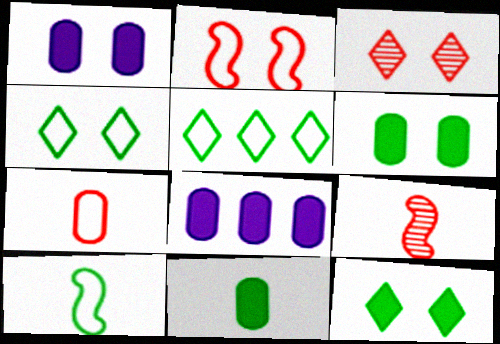[[1, 5, 9], 
[3, 8, 10], 
[4, 8, 9]]